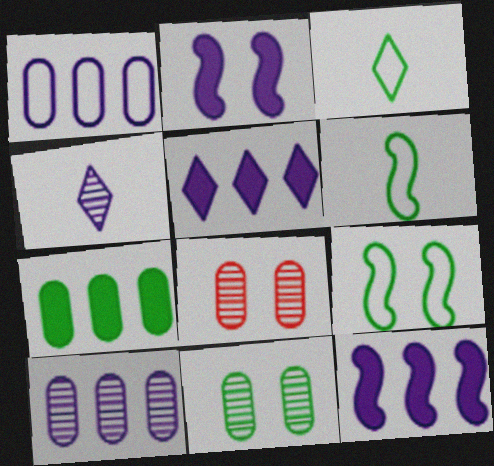[[1, 2, 4], 
[3, 8, 12], 
[5, 6, 8]]